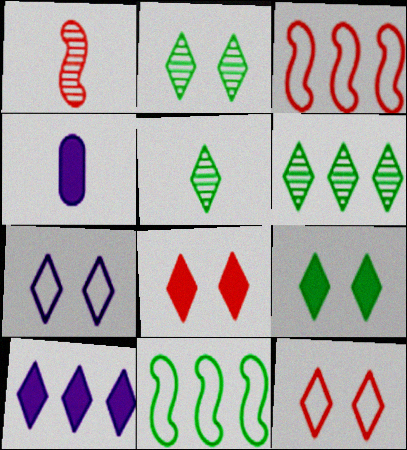[[2, 3, 4], 
[2, 5, 6], 
[2, 7, 8], 
[5, 10, 12]]